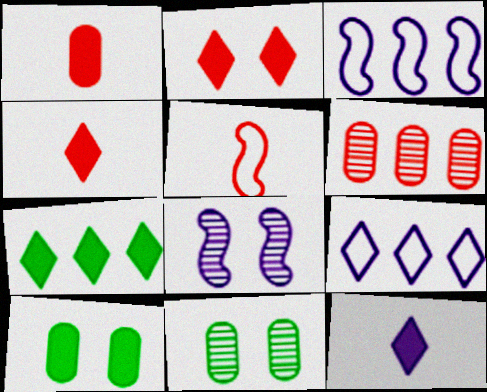[[2, 5, 6], 
[2, 7, 12], 
[3, 4, 11], 
[3, 6, 7]]